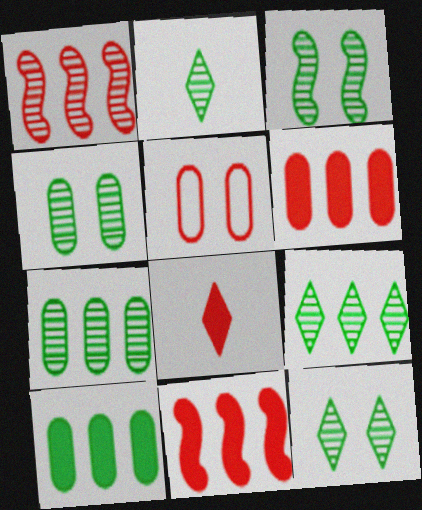[[1, 5, 8], 
[2, 3, 7], 
[2, 9, 12], 
[3, 4, 12]]